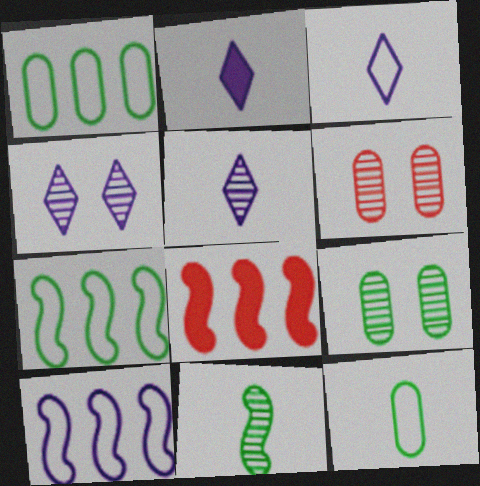[[2, 3, 5], 
[2, 6, 7], 
[3, 8, 9], 
[4, 8, 12]]